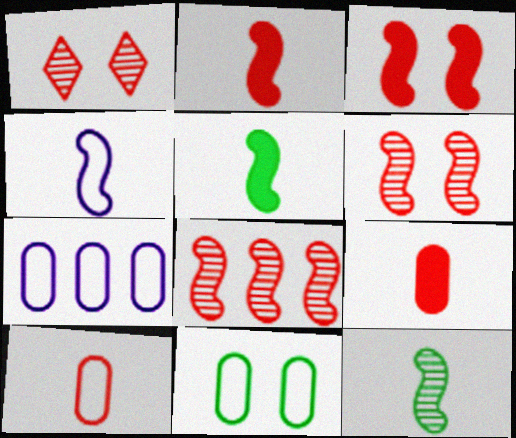[[1, 5, 7], 
[2, 4, 12], 
[7, 10, 11]]